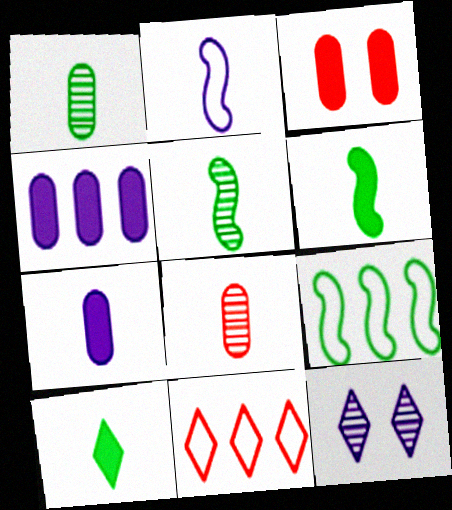[[2, 4, 12], 
[2, 8, 10], 
[10, 11, 12]]